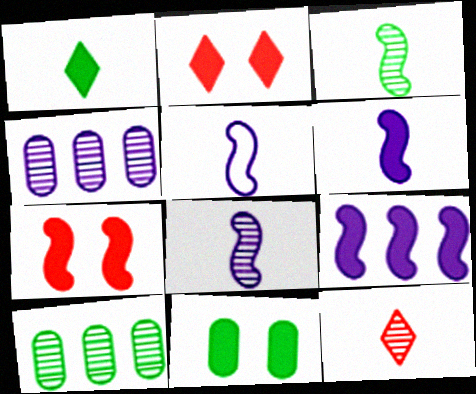[[2, 5, 10], 
[5, 6, 8]]